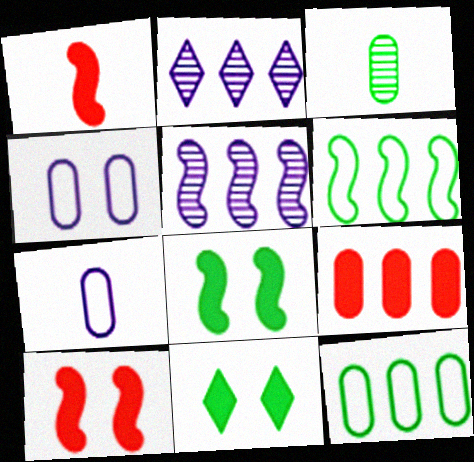[[2, 6, 9], 
[3, 4, 9], 
[3, 6, 11]]